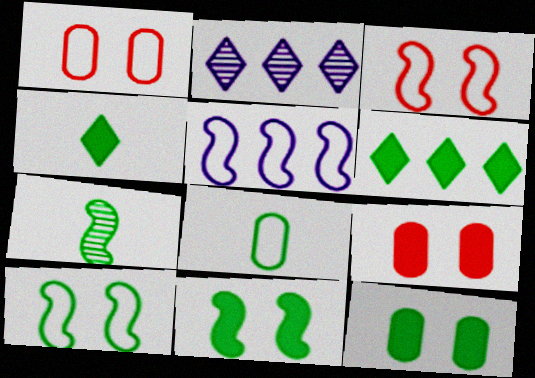[[4, 7, 8]]